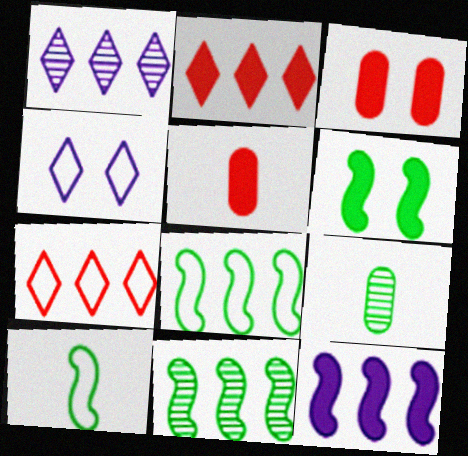[[1, 3, 10], 
[4, 5, 11], 
[6, 10, 11]]